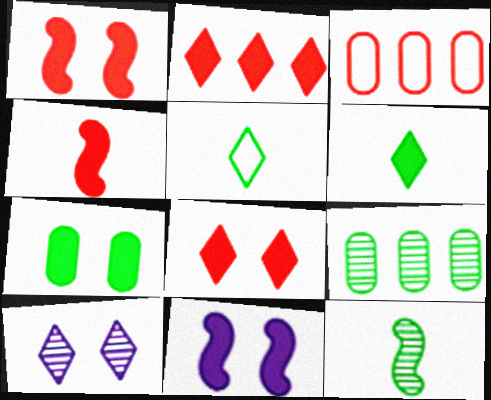[[2, 5, 10], 
[7, 8, 11]]